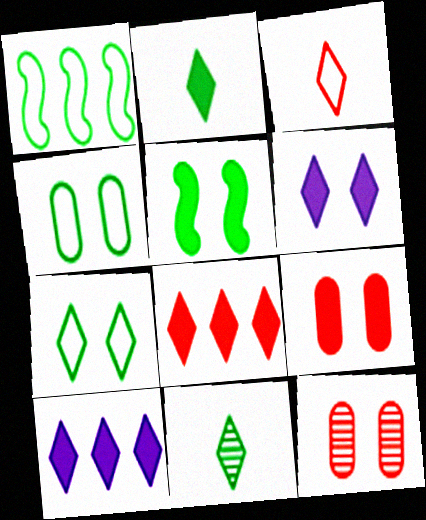[[2, 6, 8], 
[5, 6, 9]]